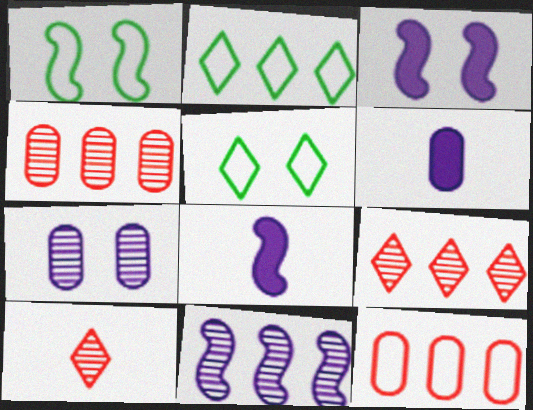[[1, 6, 9], 
[4, 5, 8]]